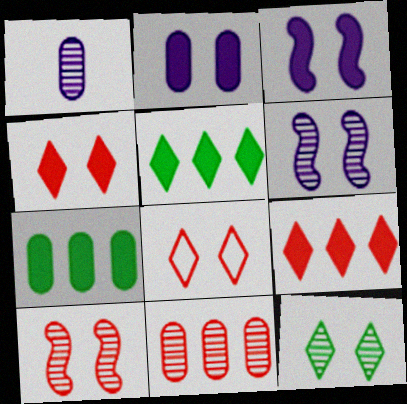[]